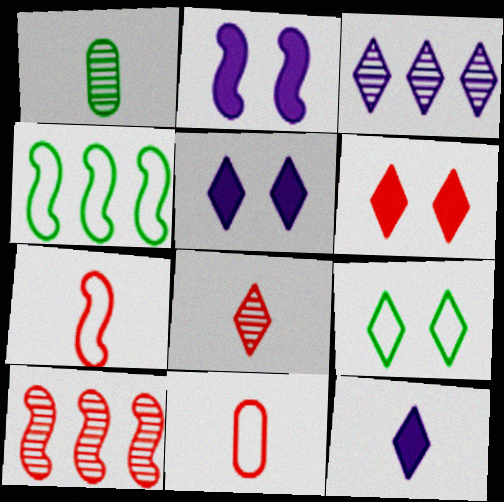[[1, 7, 12], 
[6, 10, 11]]